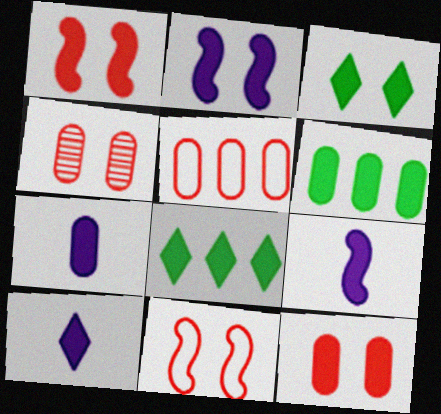[[1, 6, 10], 
[1, 7, 8], 
[2, 3, 12], 
[6, 7, 12], 
[7, 9, 10], 
[8, 9, 12]]